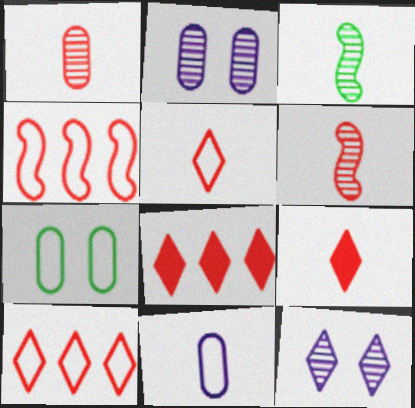[[3, 9, 11]]